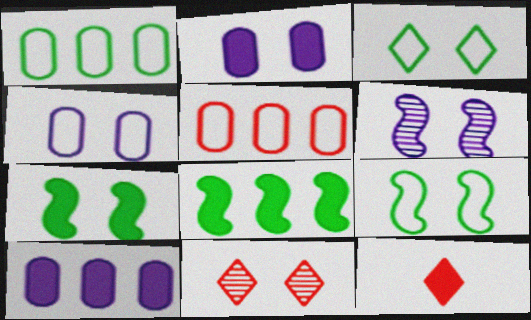[[1, 6, 12], 
[2, 8, 12], 
[2, 9, 11], 
[4, 7, 11], 
[7, 10, 12]]